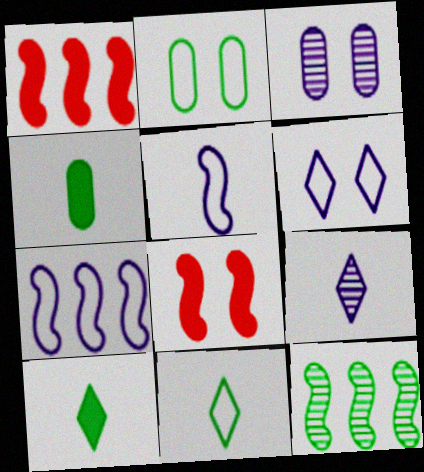[[1, 2, 9], 
[1, 3, 11], 
[1, 7, 12], 
[2, 10, 12], 
[5, 8, 12]]